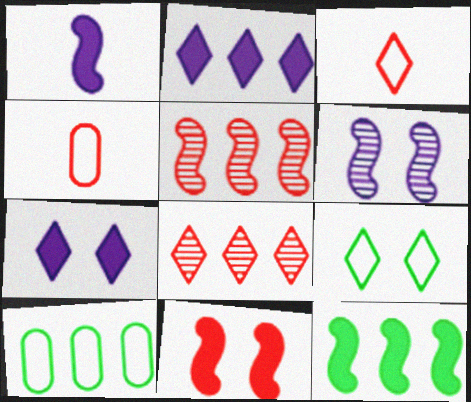[[1, 11, 12], 
[2, 5, 10], 
[4, 8, 11]]